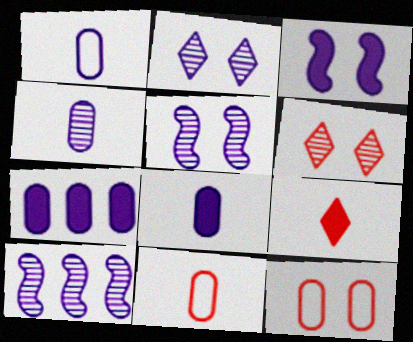[[1, 4, 8], 
[2, 4, 10]]